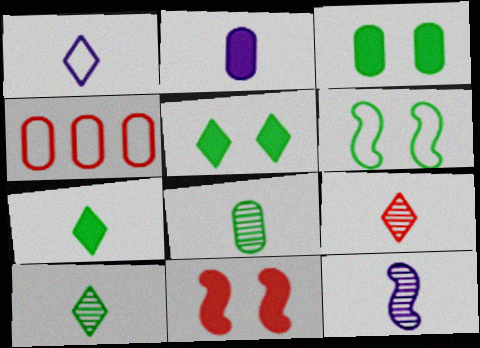[[1, 2, 12], 
[1, 4, 6], 
[1, 7, 9], 
[4, 5, 12], 
[4, 9, 11], 
[8, 9, 12]]